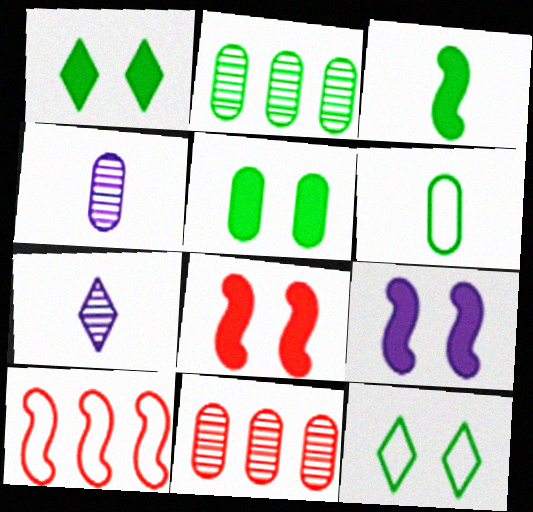[[1, 4, 10], 
[2, 3, 12], 
[2, 5, 6], 
[5, 7, 10]]